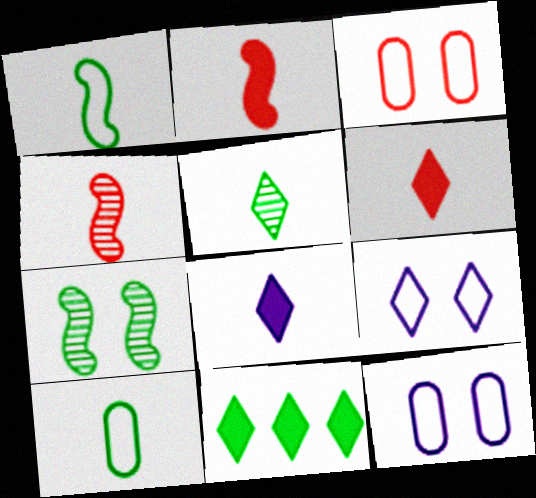[[4, 8, 10], 
[4, 11, 12], 
[7, 10, 11]]